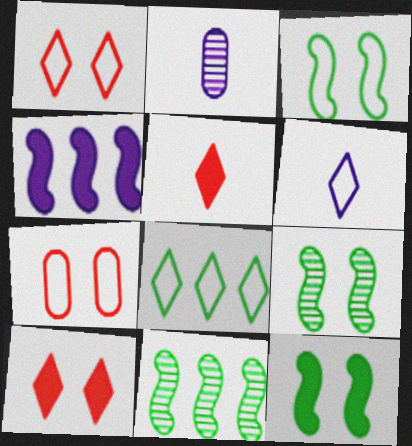[[1, 6, 8], 
[3, 9, 12]]